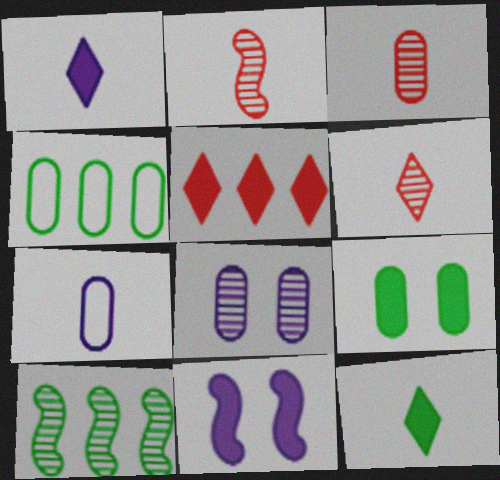[[2, 3, 6], 
[2, 7, 12], 
[4, 6, 11], 
[6, 8, 10]]